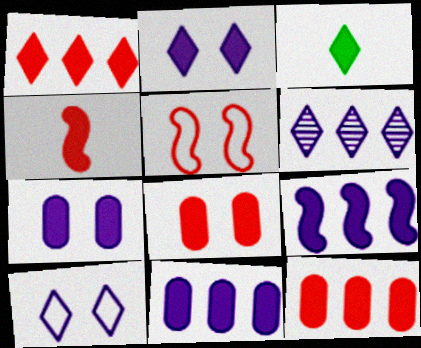[[1, 2, 3], 
[1, 4, 8], 
[3, 8, 9]]